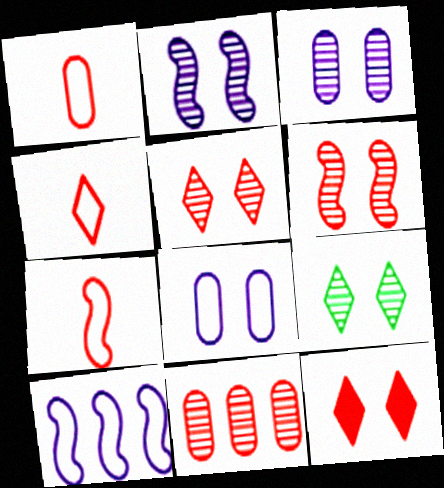[[1, 4, 7], 
[3, 6, 9], 
[7, 11, 12]]